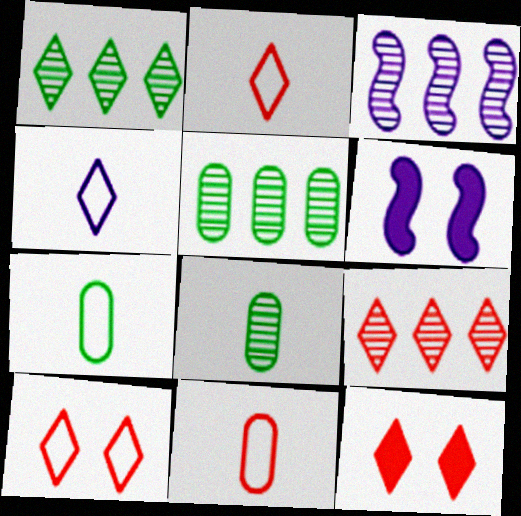[[1, 4, 12], 
[1, 6, 11], 
[2, 5, 6], 
[2, 9, 12], 
[3, 5, 9], 
[3, 7, 12], 
[6, 7, 9]]